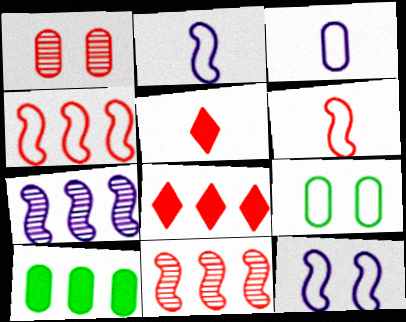[[1, 3, 10], 
[1, 4, 5], 
[1, 6, 8], 
[5, 7, 9]]